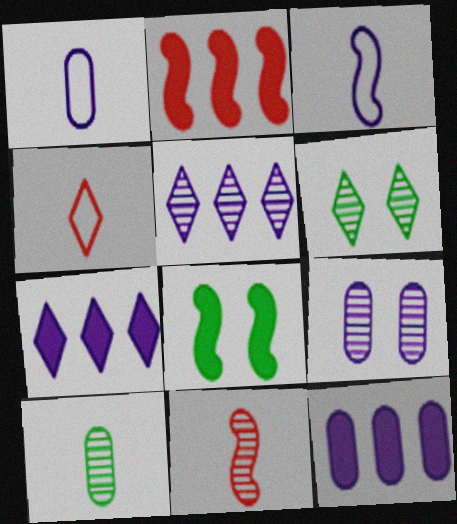[[1, 2, 6], 
[1, 9, 12], 
[3, 7, 9], 
[4, 6, 7]]